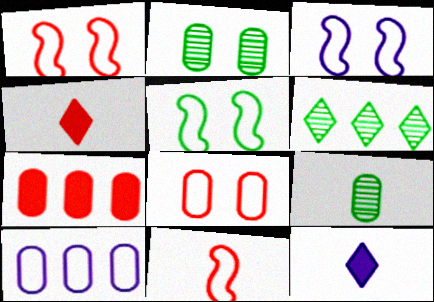[[1, 3, 5], 
[9, 11, 12]]